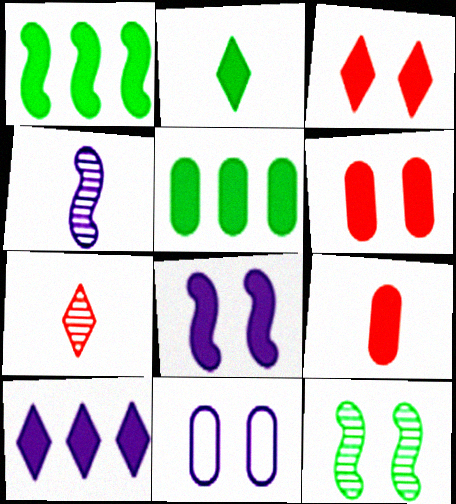[[1, 7, 11], 
[2, 3, 10], 
[3, 11, 12], 
[4, 10, 11]]